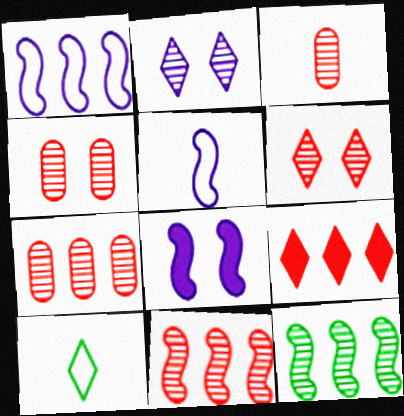[[2, 3, 12], 
[2, 9, 10], 
[3, 4, 7], 
[3, 6, 11], 
[7, 8, 10]]